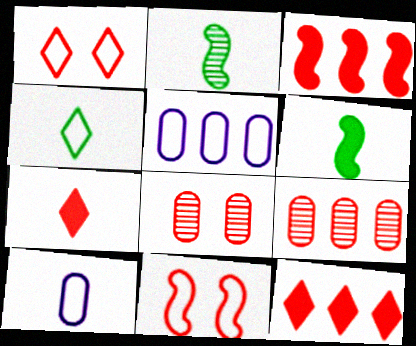[[2, 7, 10], 
[4, 5, 11], 
[7, 9, 11]]